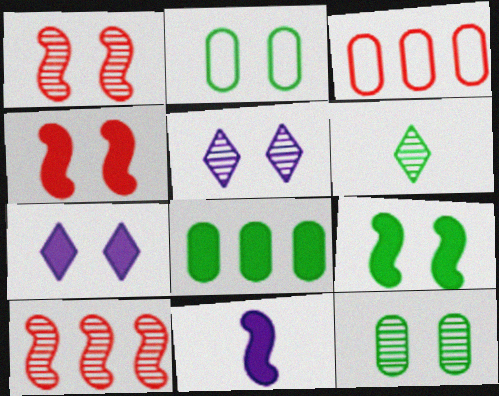[[1, 2, 7], 
[1, 5, 12], 
[2, 4, 5]]